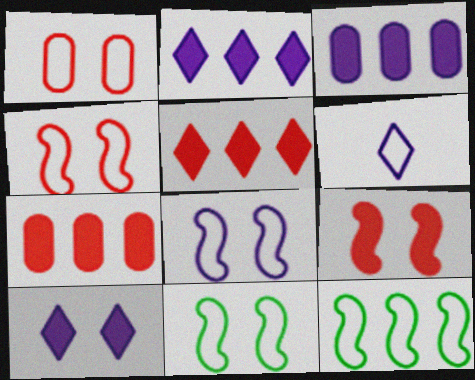[[1, 6, 12], 
[4, 8, 11]]